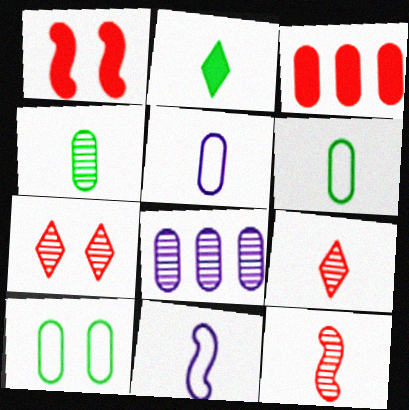[[2, 5, 12]]